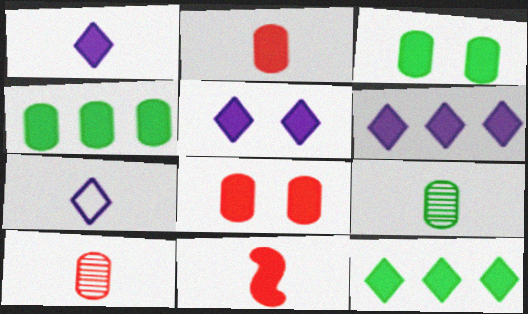[[1, 5, 6], 
[3, 6, 11], 
[4, 5, 11], 
[7, 9, 11]]